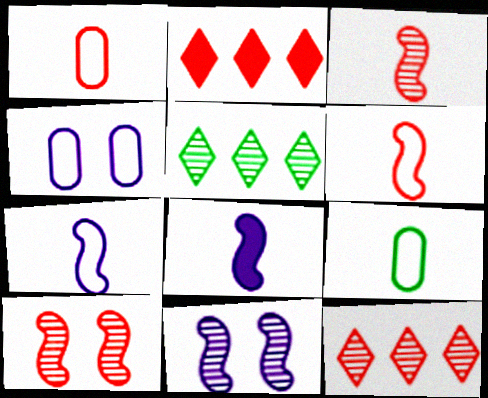[[1, 2, 10], 
[2, 9, 11]]